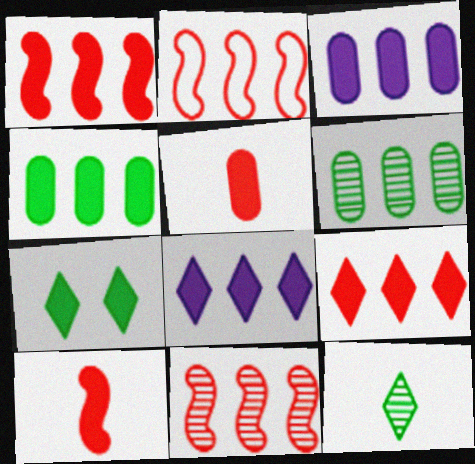[[1, 2, 11], 
[1, 4, 8], 
[2, 6, 8], 
[3, 7, 10]]